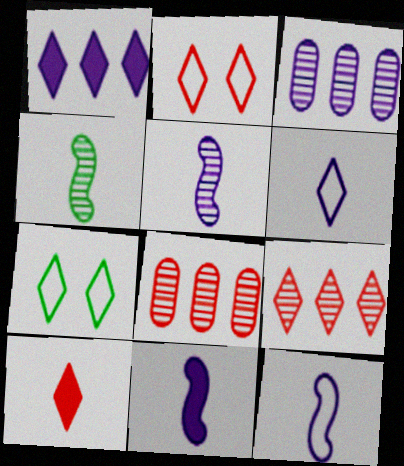[[2, 9, 10], 
[5, 11, 12], 
[7, 8, 11]]